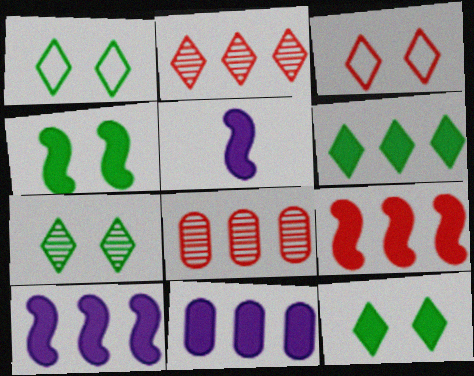[[1, 5, 8], 
[1, 7, 12], 
[4, 5, 9], 
[6, 9, 11]]